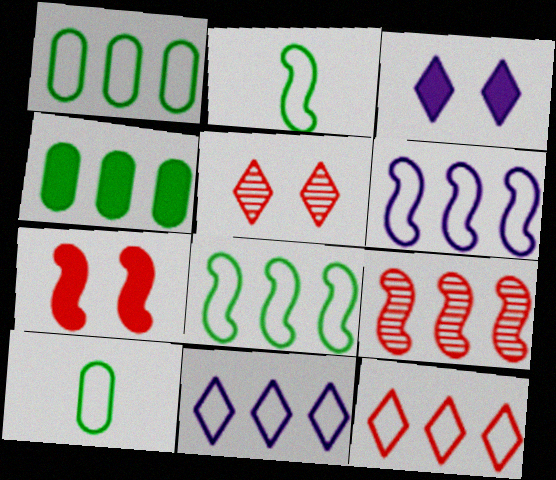[[1, 6, 12], 
[3, 9, 10], 
[4, 9, 11]]